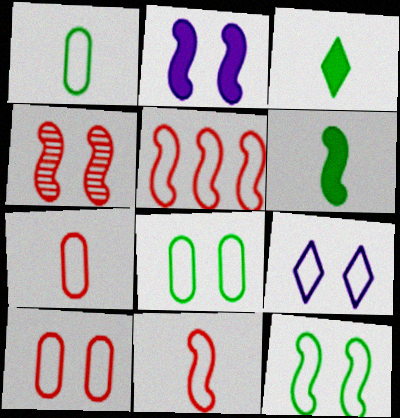[[1, 5, 9], 
[2, 4, 12], 
[9, 10, 12]]